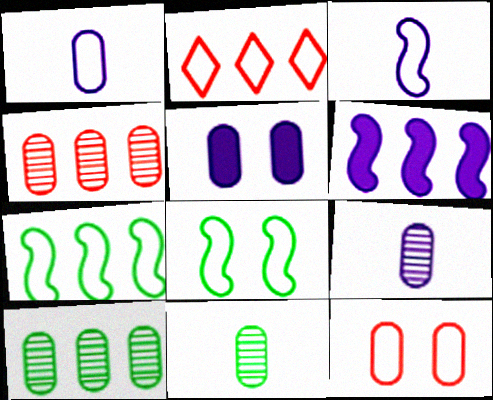[[1, 2, 8], 
[2, 6, 10]]